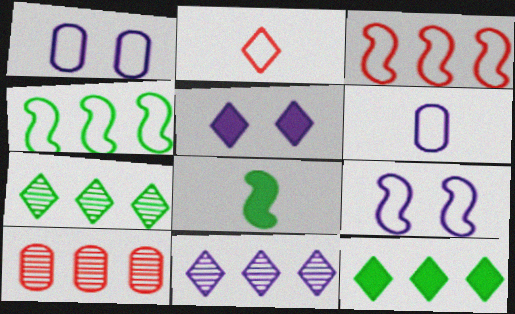[[1, 2, 4], 
[2, 5, 7]]